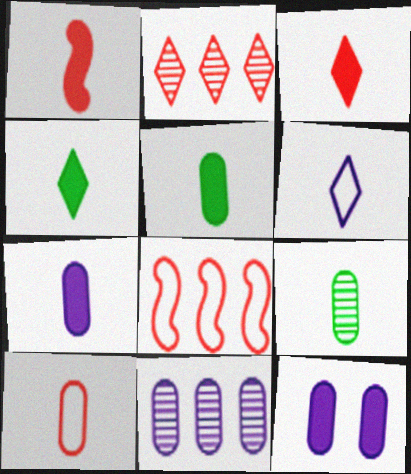[[1, 4, 7], 
[1, 6, 9], 
[7, 9, 10]]